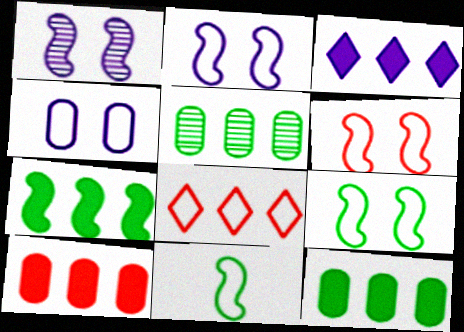[[2, 6, 9], 
[3, 7, 10], 
[4, 8, 11]]